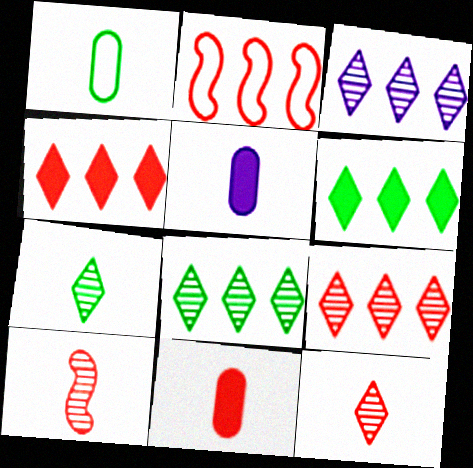[[3, 8, 9]]